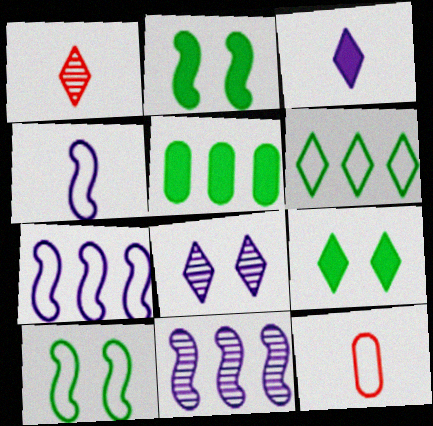[[9, 11, 12]]